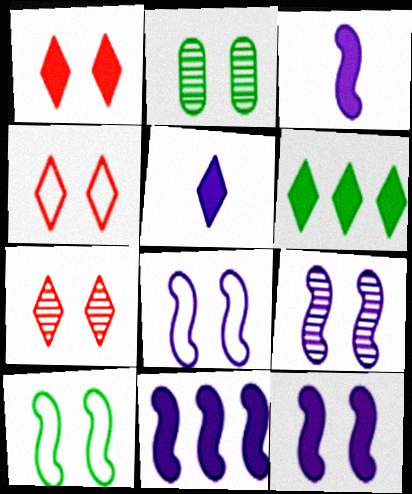[[1, 2, 8], 
[1, 4, 7], 
[1, 5, 6], 
[2, 4, 12], 
[2, 7, 9], 
[3, 11, 12], 
[8, 9, 12]]